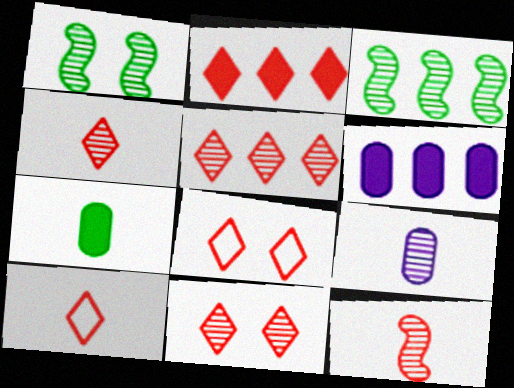[[1, 5, 9], 
[1, 6, 10], 
[2, 4, 8], 
[2, 10, 11], 
[3, 9, 11], 
[4, 5, 11]]